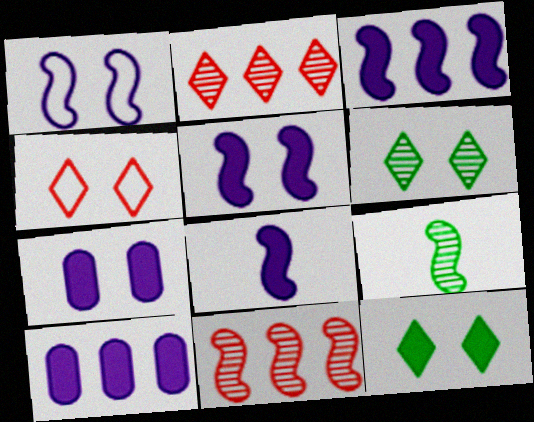[[3, 5, 8], 
[4, 9, 10]]